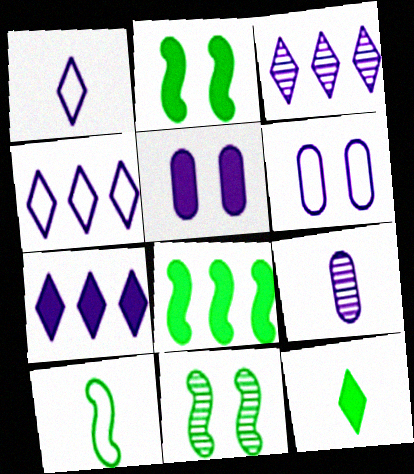[[3, 4, 7], 
[8, 10, 11]]